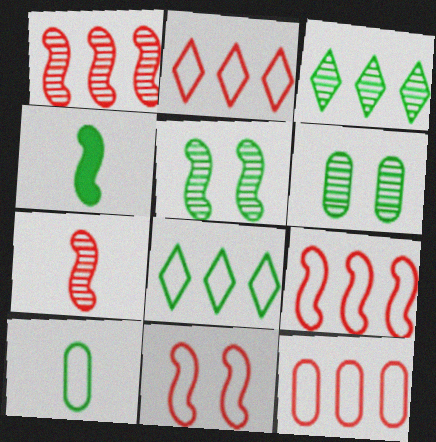[[2, 9, 12], 
[4, 6, 8]]